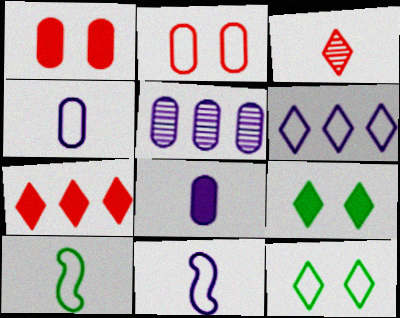[[2, 6, 10], 
[3, 6, 9], 
[3, 8, 10]]